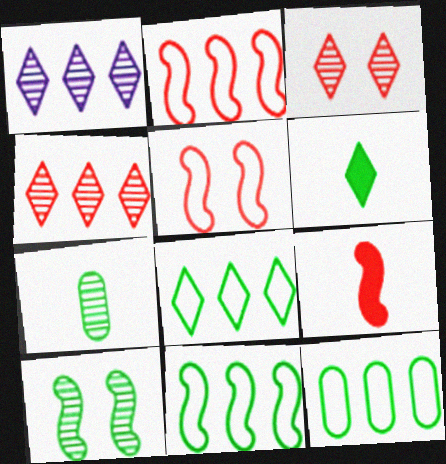[[6, 10, 12], 
[8, 11, 12]]